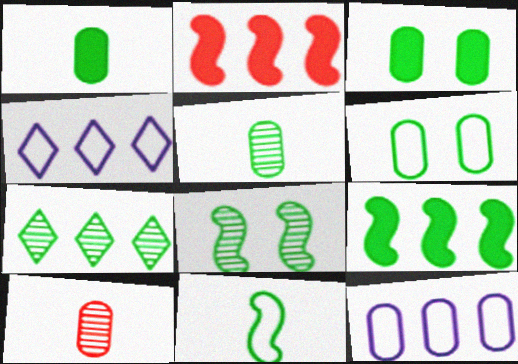[[2, 7, 12], 
[3, 7, 11], 
[3, 10, 12], 
[5, 7, 8], 
[8, 9, 11]]